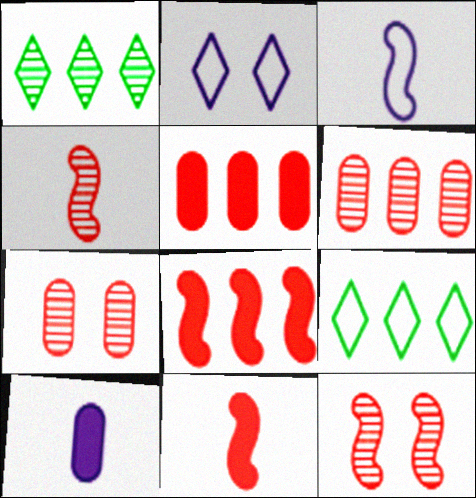[[9, 10, 12]]